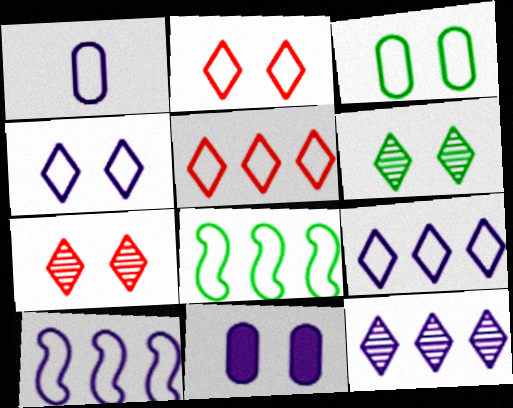[[1, 2, 8], 
[1, 4, 10]]